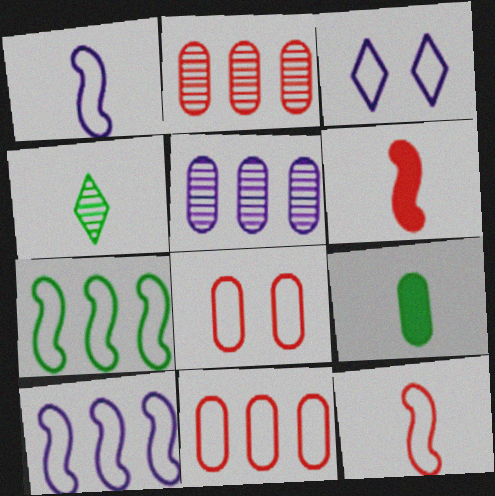[[5, 8, 9]]